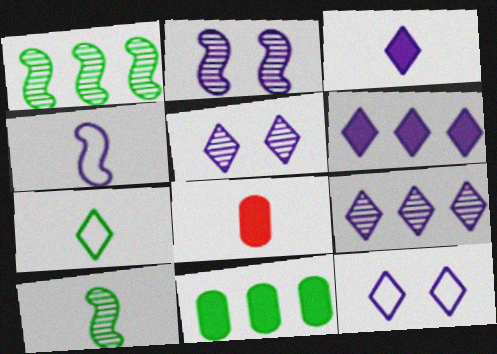[[1, 8, 12], 
[3, 9, 12]]